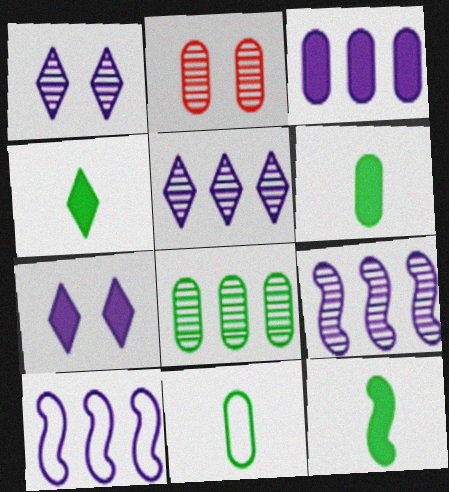[[2, 3, 11], 
[2, 4, 10], 
[3, 5, 10], 
[4, 6, 12]]